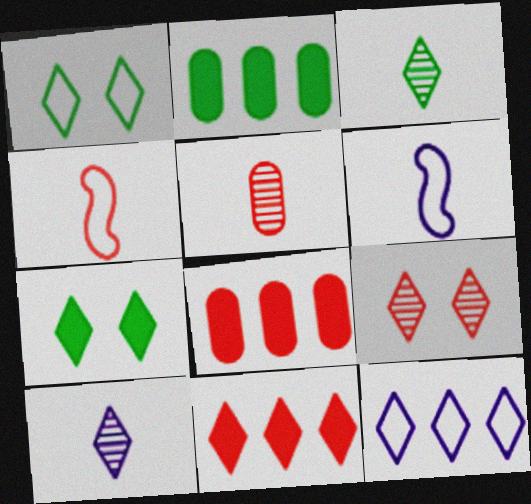[[1, 10, 11], 
[2, 6, 9], 
[4, 8, 9]]